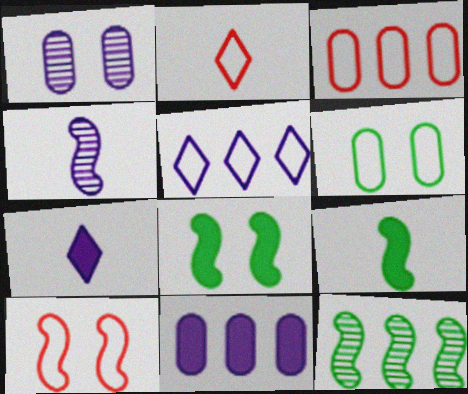[[2, 3, 10]]